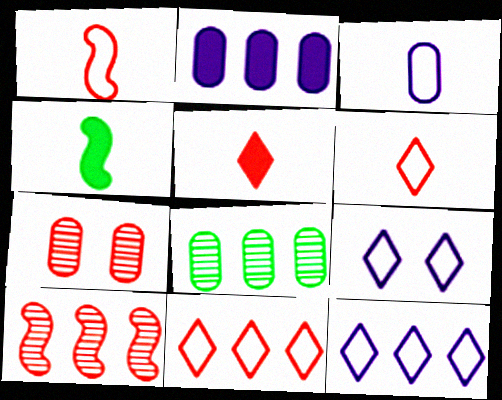[[4, 7, 12]]